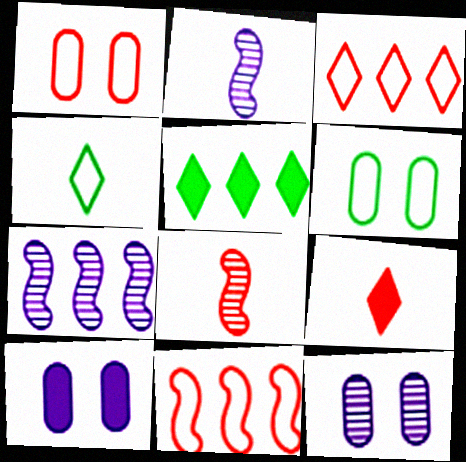[[1, 2, 5], 
[6, 7, 9]]